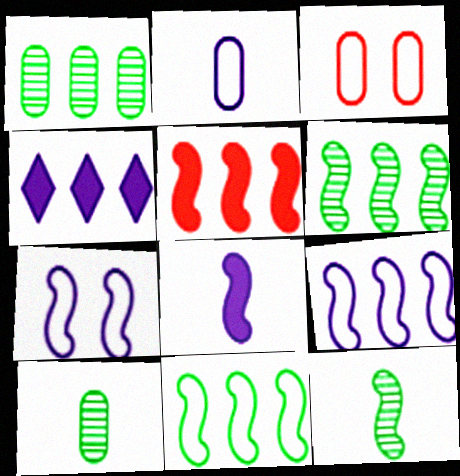[[3, 4, 12], 
[5, 6, 9], 
[5, 7, 12]]